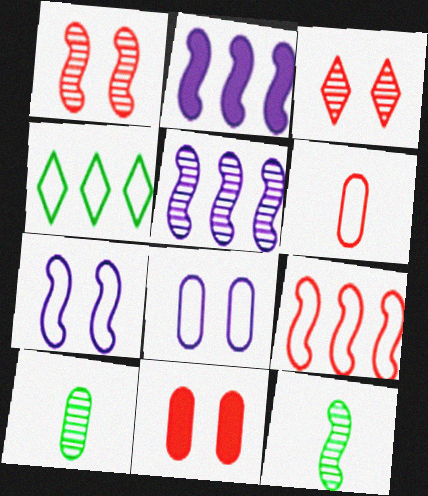[[1, 5, 12], 
[3, 5, 10], 
[4, 6, 7]]